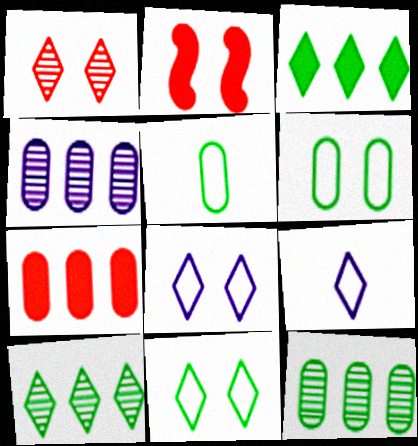[[1, 3, 9], 
[2, 9, 12]]